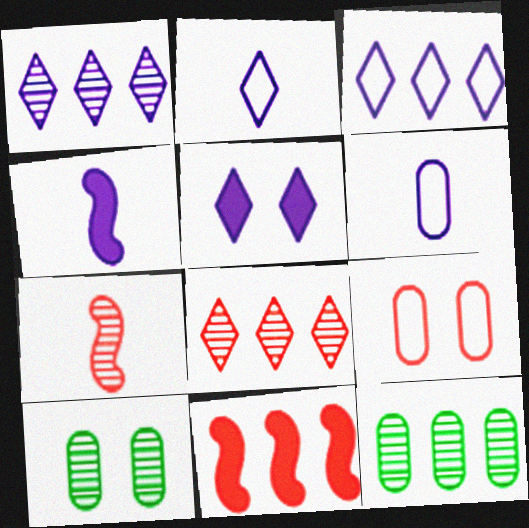[[1, 2, 5], 
[1, 7, 10], 
[2, 10, 11], 
[3, 11, 12]]